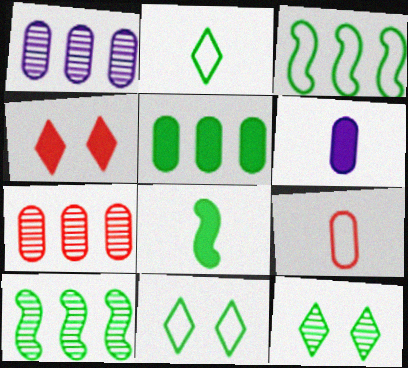[]